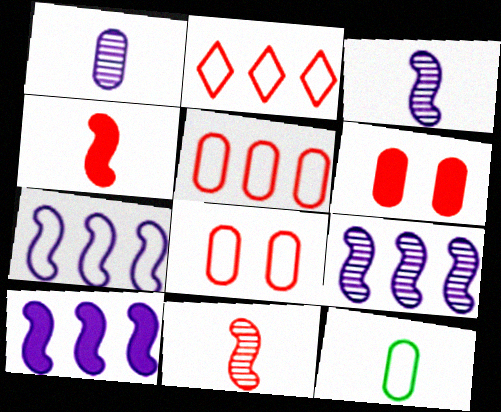[[2, 6, 11], 
[7, 9, 10]]